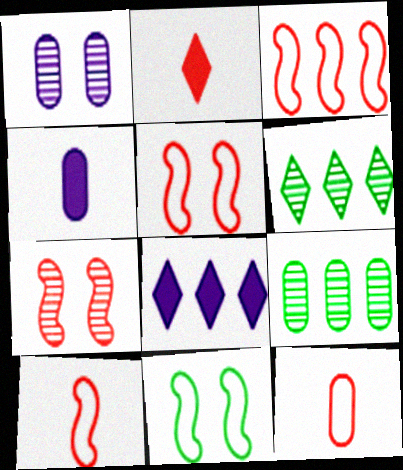[[3, 5, 10], 
[3, 8, 9], 
[4, 5, 6]]